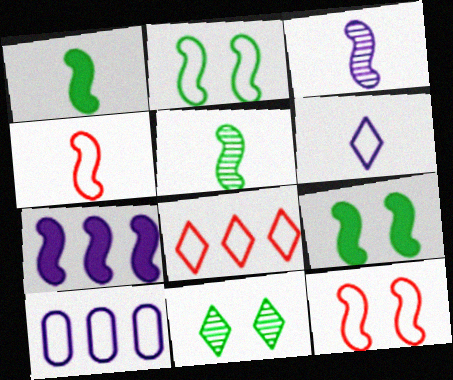[[1, 3, 4], 
[5, 7, 12]]